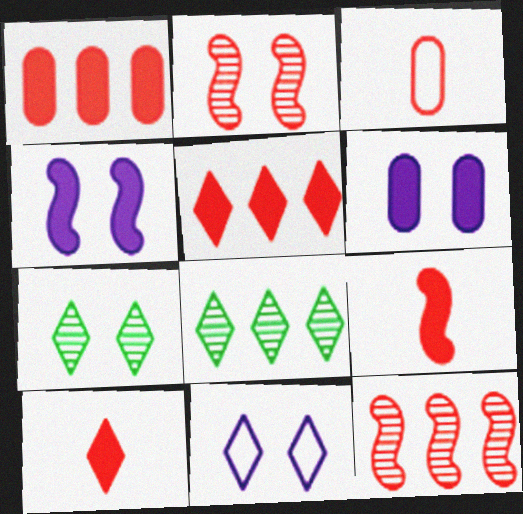[[2, 3, 5], 
[3, 4, 8], 
[8, 10, 11]]